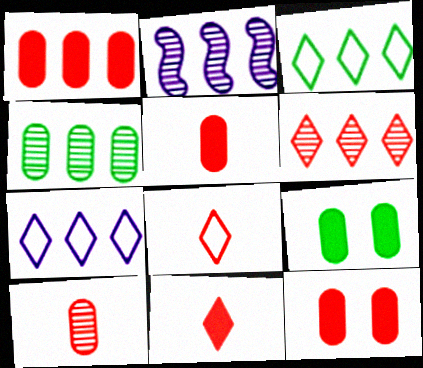[[1, 2, 3], 
[1, 5, 12], 
[2, 4, 6], 
[2, 8, 9]]